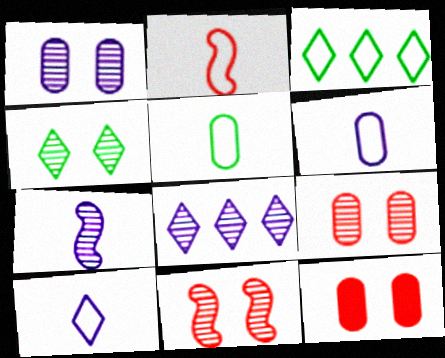[[1, 4, 11], 
[1, 7, 8], 
[2, 5, 10], 
[3, 7, 12]]